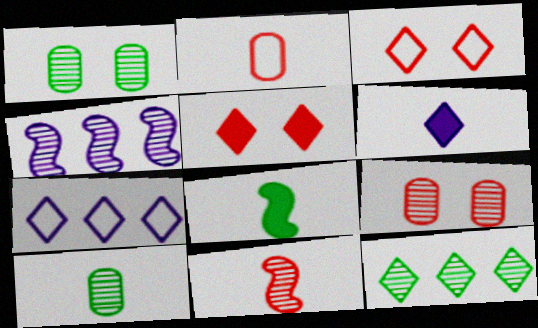[[3, 6, 12], 
[7, 8, 9]]